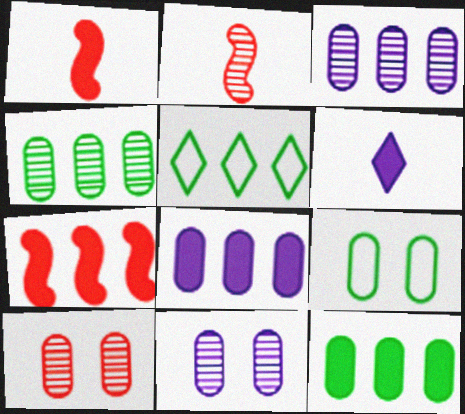[[1, 5, 11], 
[3, 5, 7]]